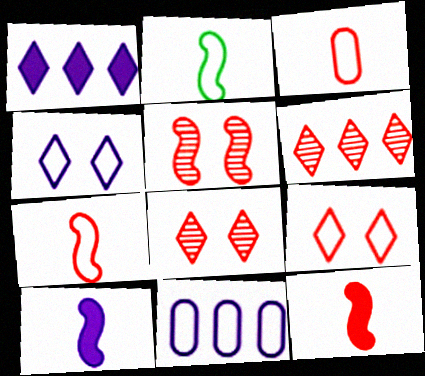[[2, 9, 11]]